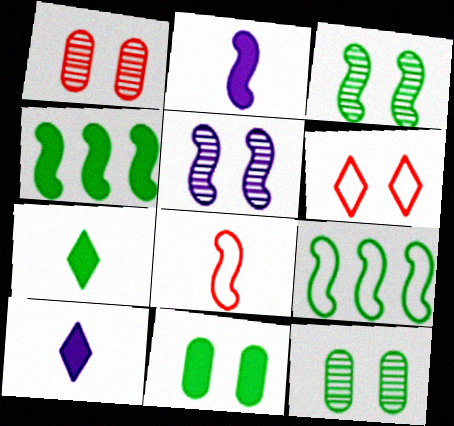[[1, 9, 10], 
[4, 5, 8], 
[4, 7, 11], 
[5, 6, 11], 
[7, 9, 12]]